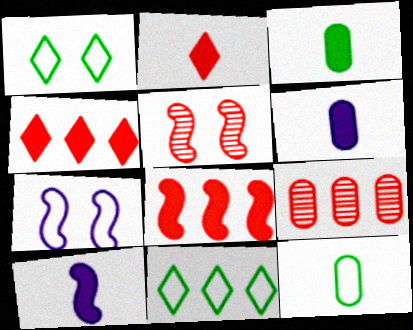[[1, 9, 10], 
[2, 3, 10], 
[5, 6, 11]]